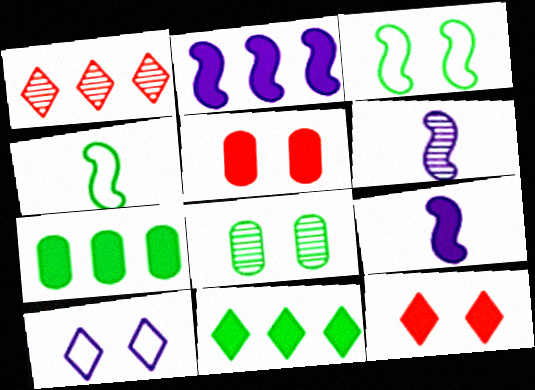[[1, 6, 8], 
[4, 8, 11], 
[5, 9, 11], 
[7, 9, 12]]